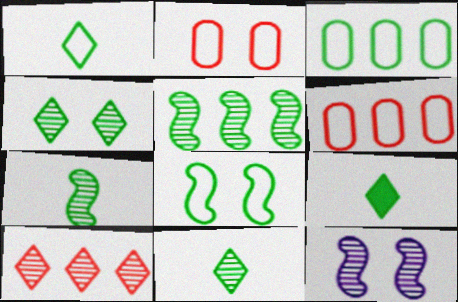[[1, 3, 8], 
[1, 9, 11], 
[6, 9, 12]]